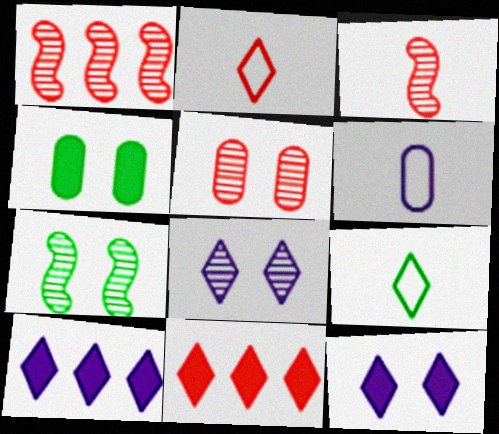[[5, 7, 8], 
[6, 7, 11], 
[8, 9, 11]]